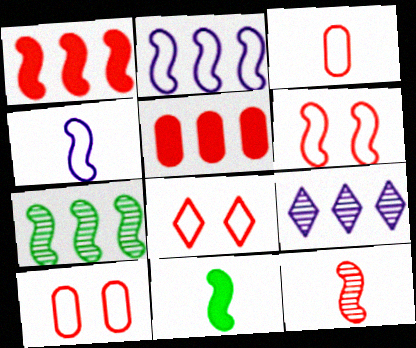[[1, 2, 7], 
[1, 6, 12], 
[4, 11, 12], 
[5, 8, 12], 
[6, 8, 10], 
[9, 10, 11]]